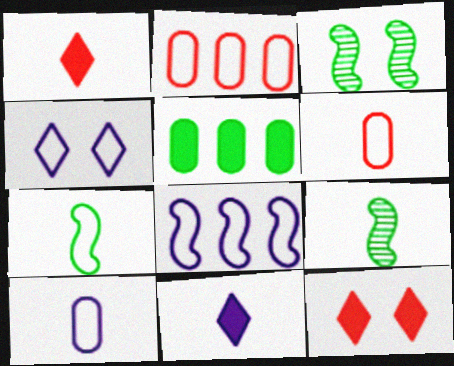[[1, 9, 10], 
[2, 3, 11], 
[2, 4, 7], 
[4, 8, 10], 
[6, 9, 11]]